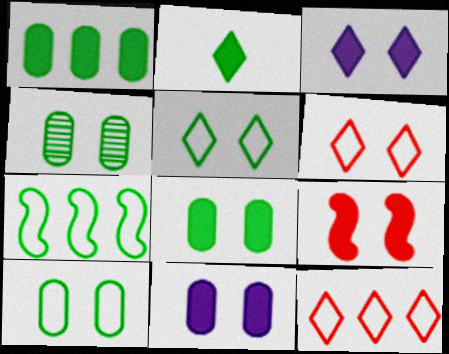[[2, 4, 7], 
[3, 8, 9], 
[4, 8, 10]]